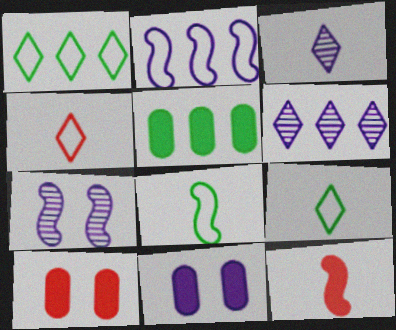[[2, 3, 11], 
[4, 5, 7], 
[6, 8, 10]]